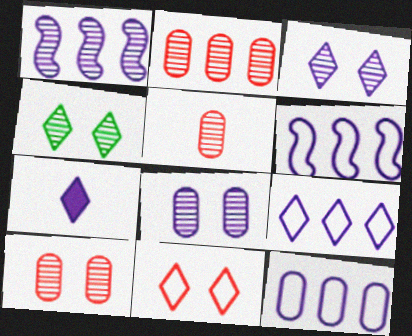[[1, 4, 5], 
[2, 5, 10], 
[3, 7, 9], 
[6, 7, 8], 
[6, 9, 12]]